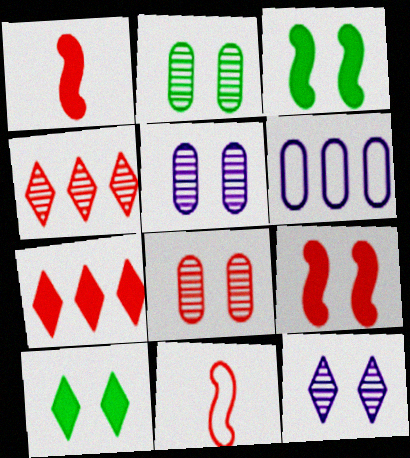[[2, 5, 8], 
[7, 8, 11]]